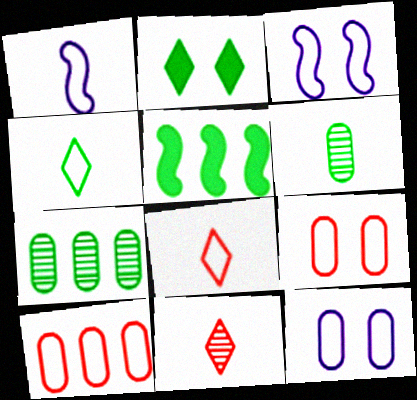[[3, 4, 10], 
[5, 11, 12]]